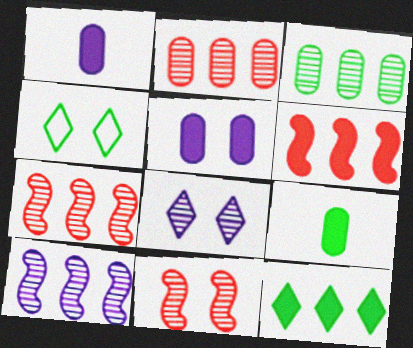[[1, 4, 7], 
[4, 5, 11]]